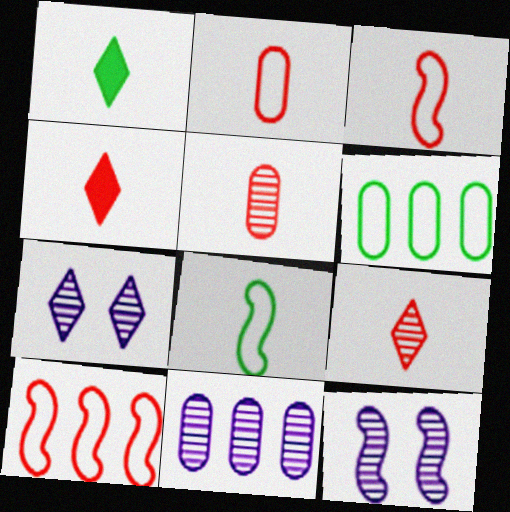[[3, 4, 5], 
[4, 6, 12]]